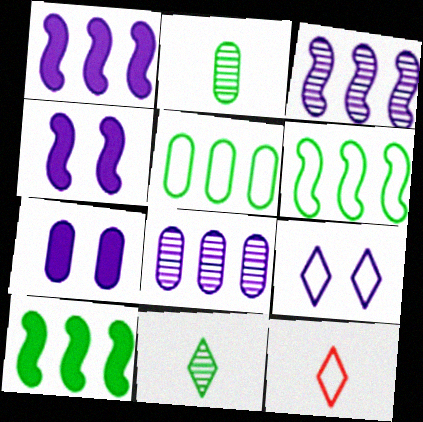[]